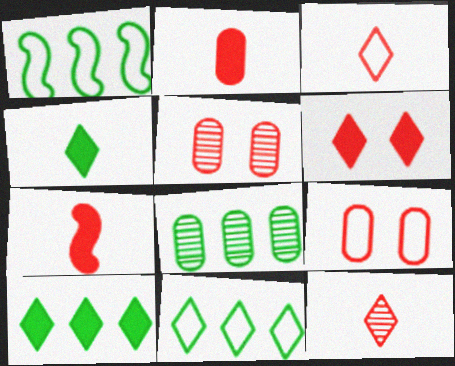[[1, 8, 10]]